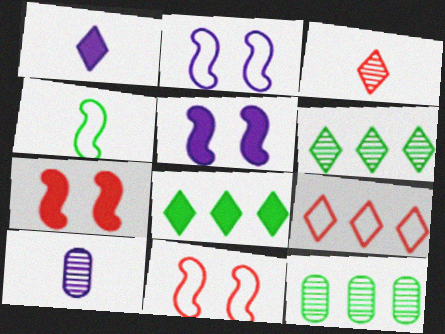[[1, 11, 12], 
[8, 10, 11]]